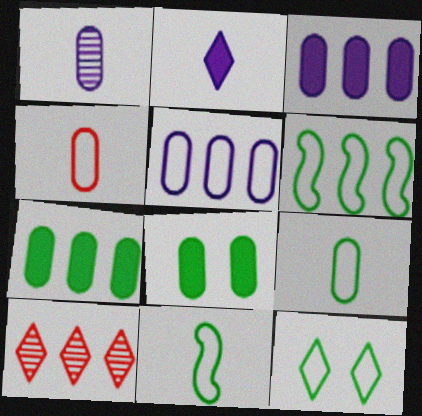[[2, 10, 12], 
[3, 6, 10], 
[6, 9, 12]]